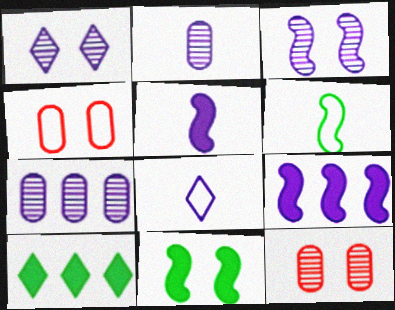[[1, 4, 11], 
[2, 5, 8]]